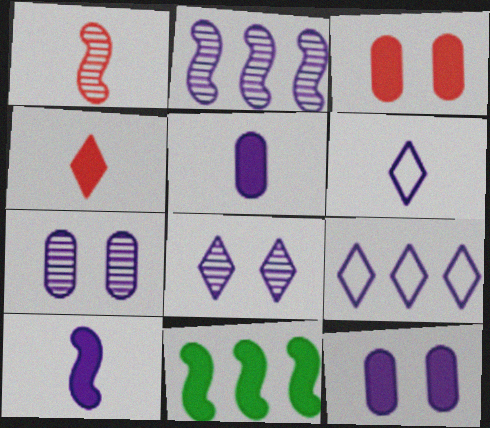[[2, 6, 12], 
[4, 11, 12], 
[7, 9, 10]]